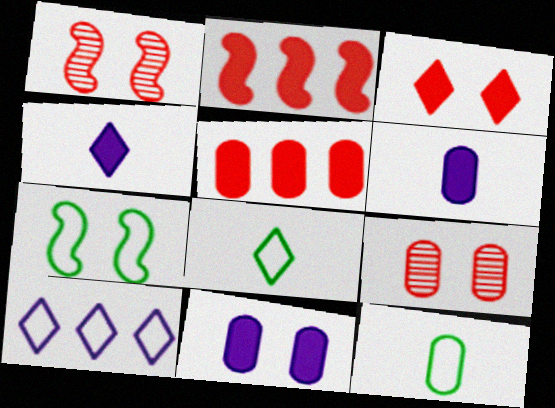[]